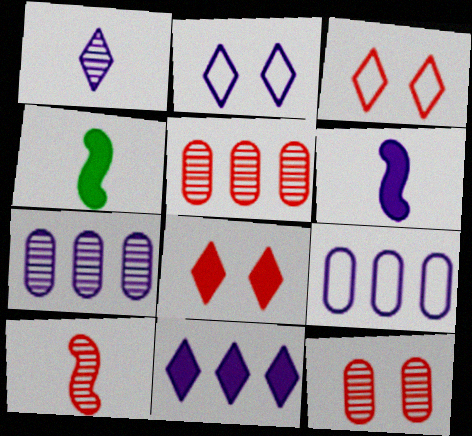[[1, 2, 11], 
[2, 4, 5], 
[2, 6, 7], 
[3, 4, 7]]